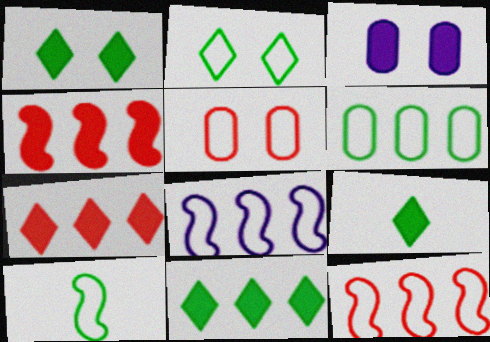[[1, 9, 11], 
[2, 6, 10], 
[3, 4, 9]]